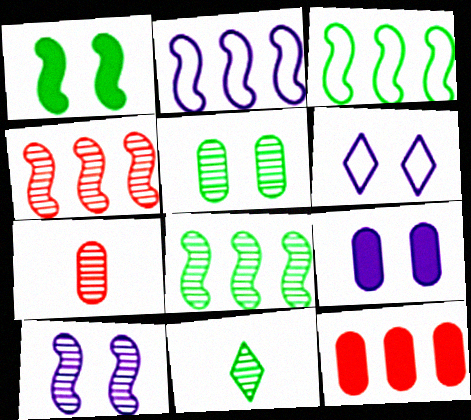[[5, 8, 11], 
[6, 9, 10]]